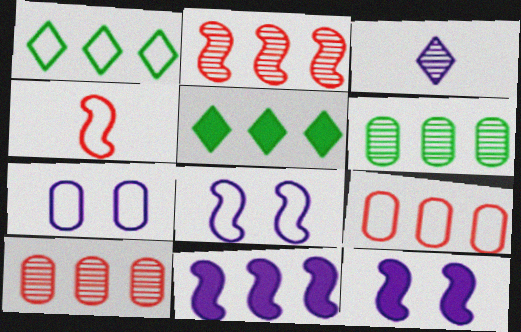[[1, 4, 7], 
[1, 10, 11], 
[3, 7, 11]]